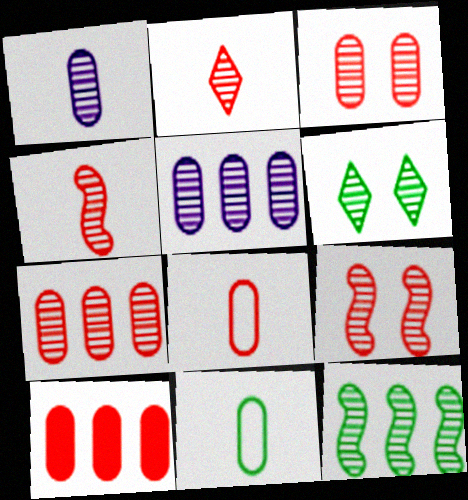[[2, 7, 9], 
[3, 8, 10], 
[4, 5, 6]]